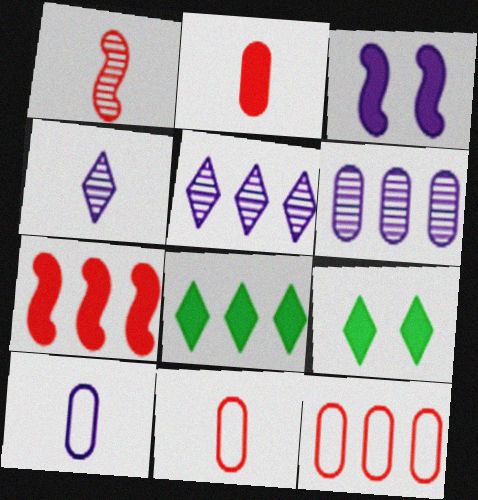[[2, 3, 8], 
[3, 5, 10]]